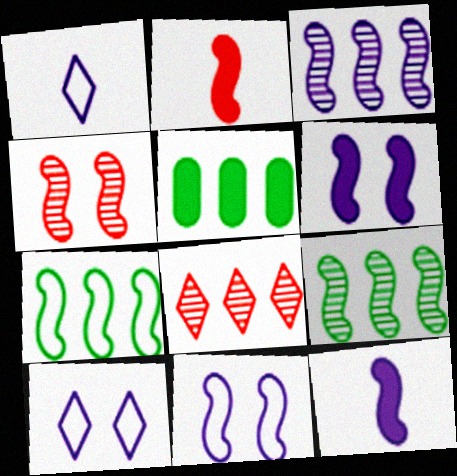[[1, 4, 5], 
[2, 9, 11], 
[3, 11, 12], 
[4, 7, 12]]